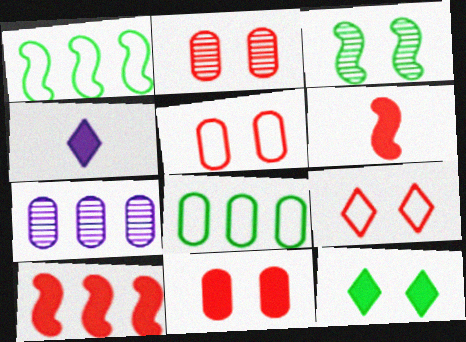[[1, 2, 4], 
[2, 5, 11]]